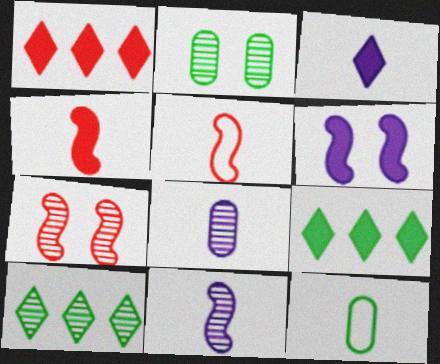[[7, 8, 10]]